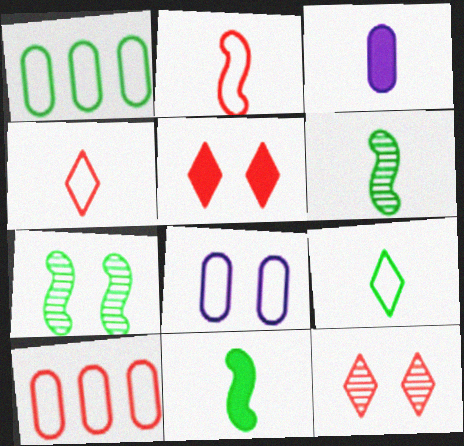[[3, 4, 6], 
[5, 7, 8]]